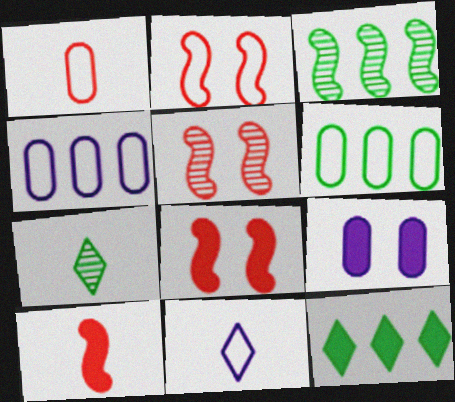[[2, 5, 8], 
[2, 6, 11], 
[3, 6, 12], 
[4, 7, 8], 
[9, 10, 12]]